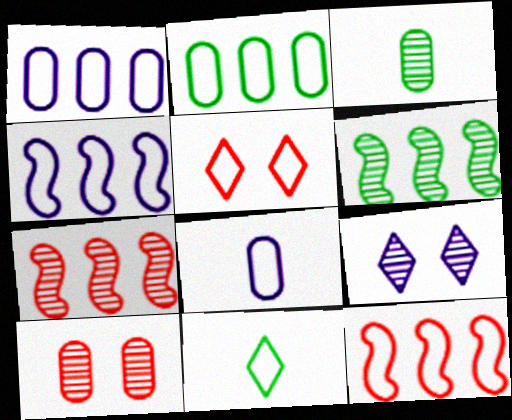[[3, 7, 9]]